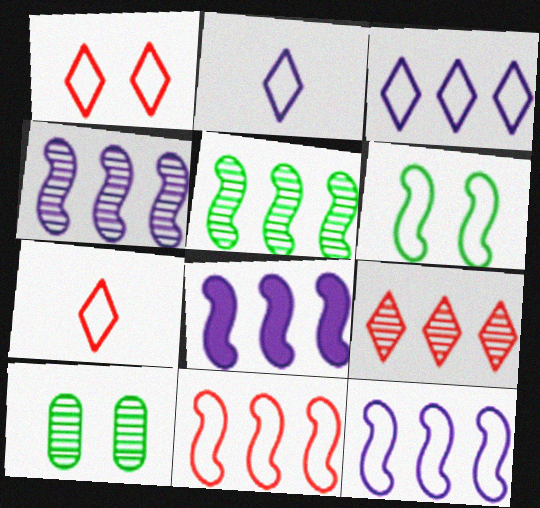[[4, 8, 12], 
[5, 8, 11], 
[7, 8, 10]]